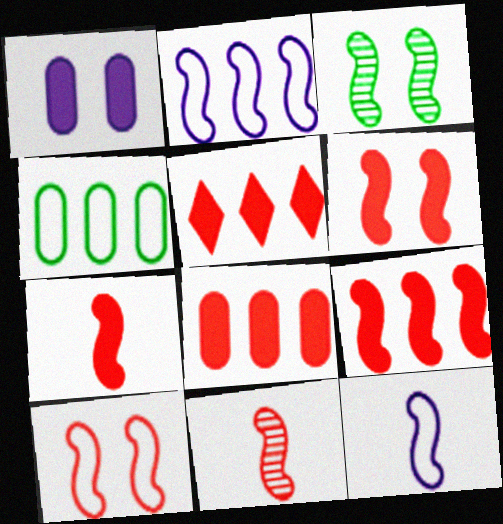[[2, 3, 7], 
[3, 9, 12], 
[5, 8, 9], 
[6, 7, 9], 
[9, 10, 11]]